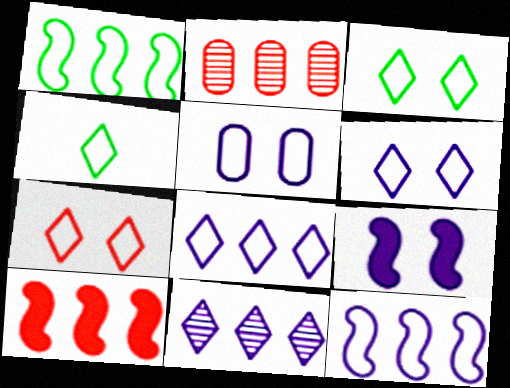[[2, 4, 9], 
[3, 6, 7], 
[4, 7, 8]]